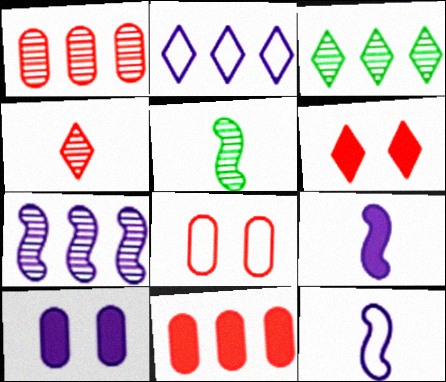[[1, 3, 7], 
[3, 8, 9]]